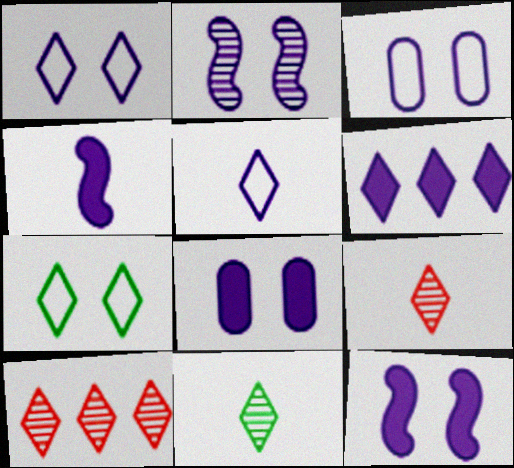[[1, 2, 8], 
[4, 6, 8], 
[6, 7, 9]]